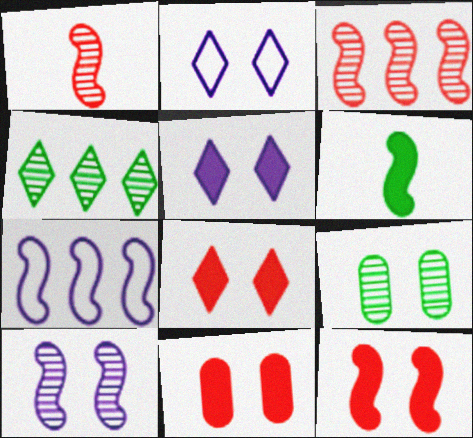[[2, 9, 12], 
[8, 11, 12]]